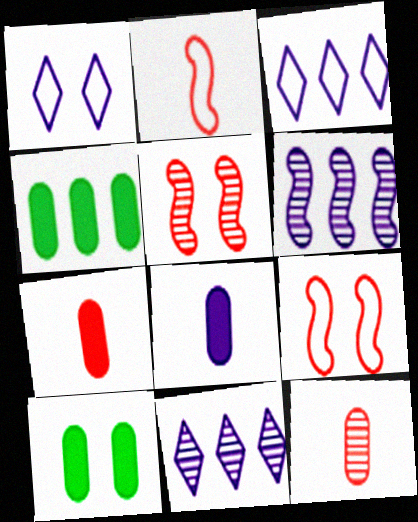[[1, 5, 10], 
[1, 6, 8], 
[2, 10, 11]]